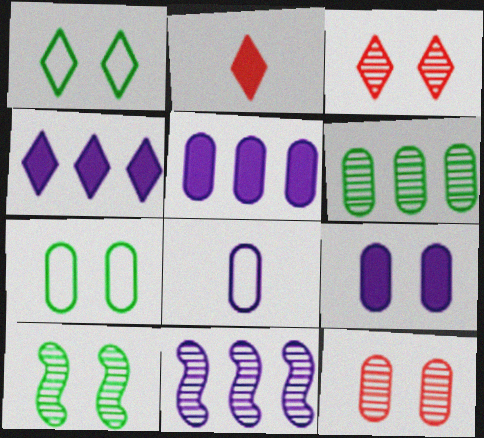[[2, 7, 11], 
[7, 9, 12]]